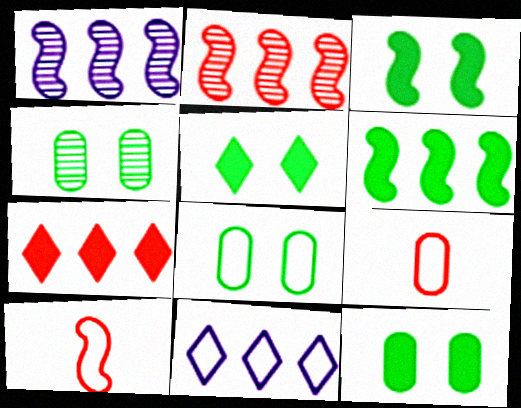[[1, 3, 10], 
[1, 5, 9], 
[3, 5, 12], 
[4, 8, 12], 
[8, 10, 11]]